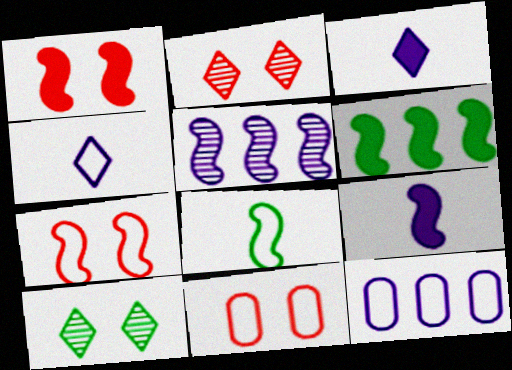[[1, 2, 11], 
[1, 5, 8], 
[1, 6, 9]]